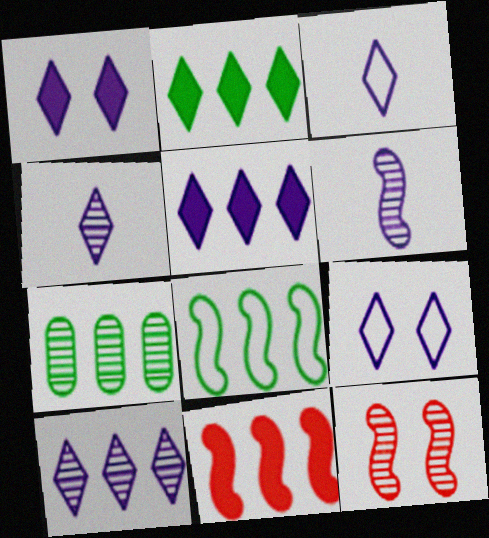[[1, 3, 10], 
[2, 7, 8], 
[4, 5, 9], 
[4, 7, 12]]